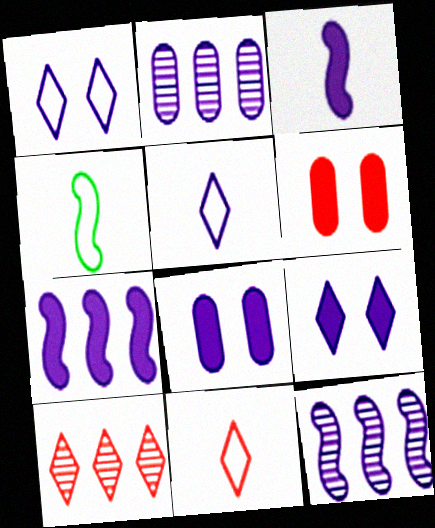[[1, 2, 3], 
[4, 8, 10], 
[5, 8, 12]]